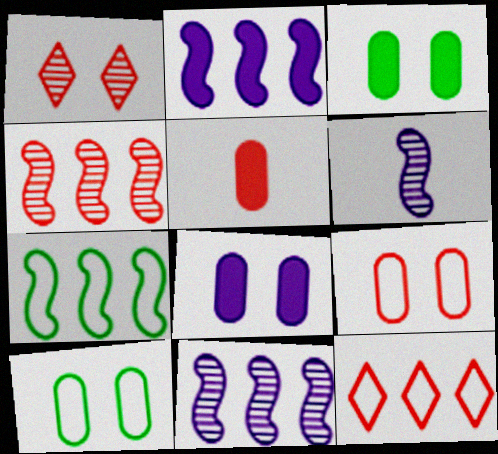[[2, 4, 7], 
[3, 6, 12]]